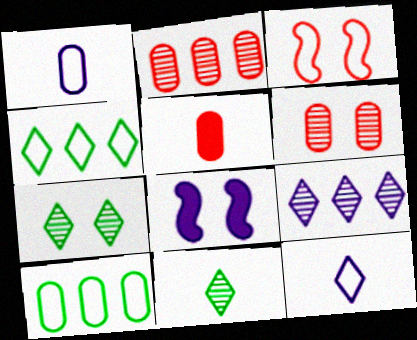[[1, 3, 4], 
[1, 8, 9], 
[3, 10, 12]]